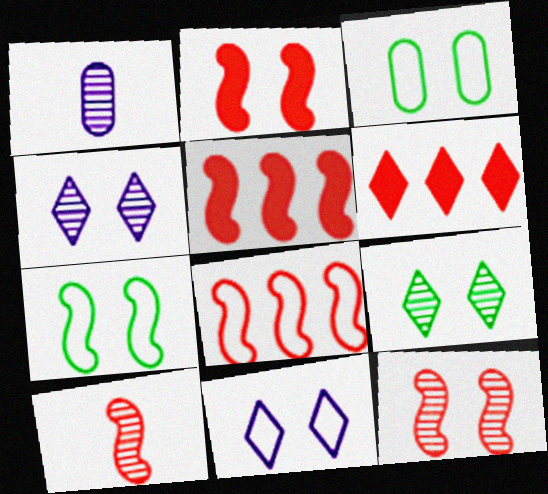[[1, 6, 7], 
[2, 3, 4], 
[2, 8, 10]]